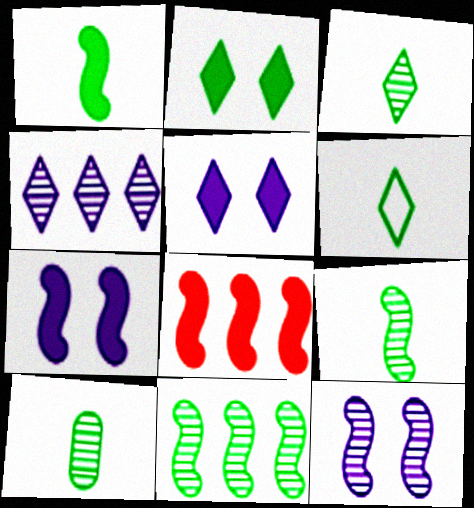[[1, 6, 10], 
[1, 7, 8], 
[3, 9, 10]]